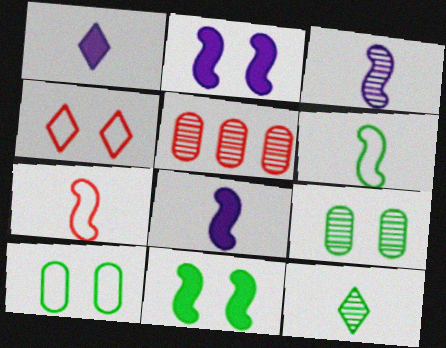[[2, 4, 9]]